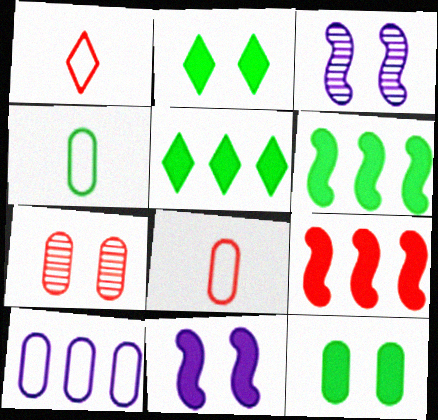[[1, 7, 9], 
[3, 5, 8]]